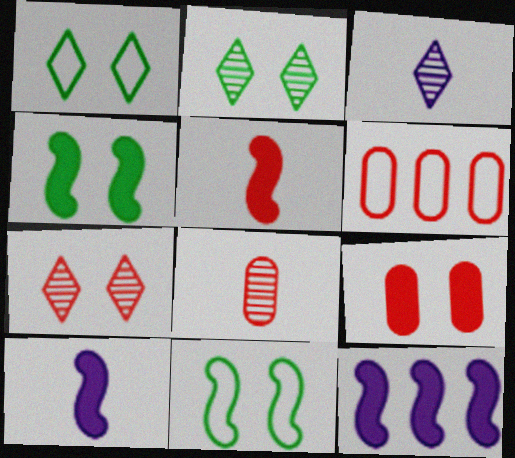[[1, 8, 12], 
[2, 6, 10], 
[3, 4, 6], 
[4, 5, 12], 
[5, 6, 7], 
[6, 8, 9]]